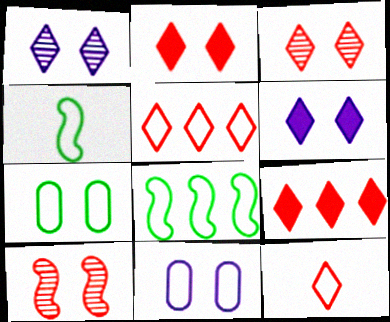[[3, 9, 12], 
[4, 5, 11], 
[6, 7, 10], 
[8, 11, 12]]